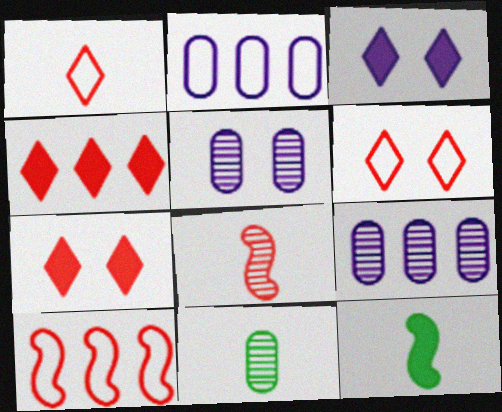[[3, 10, 11], 
[6, 9, 12]]